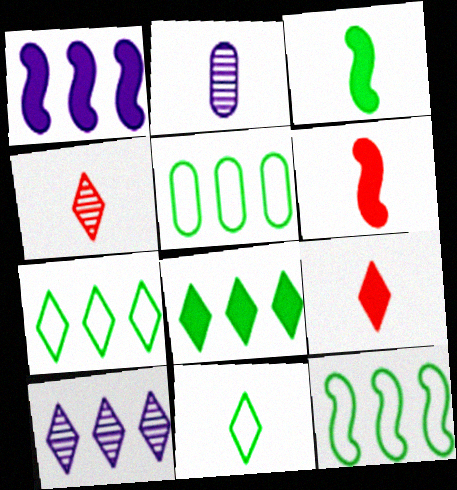[[2, 6, 11], 
[5, 7, 12]]